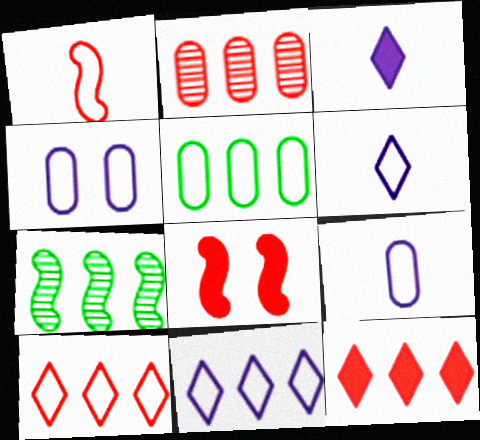[]